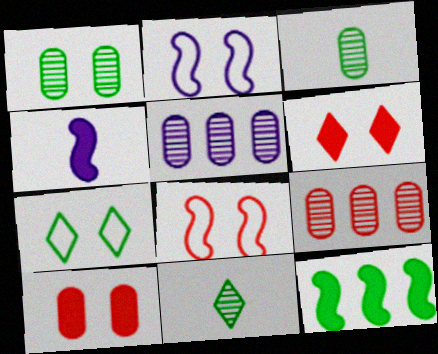[[1, 2, 6], 
[3, 7, 12], 
[4, 7, 9]]